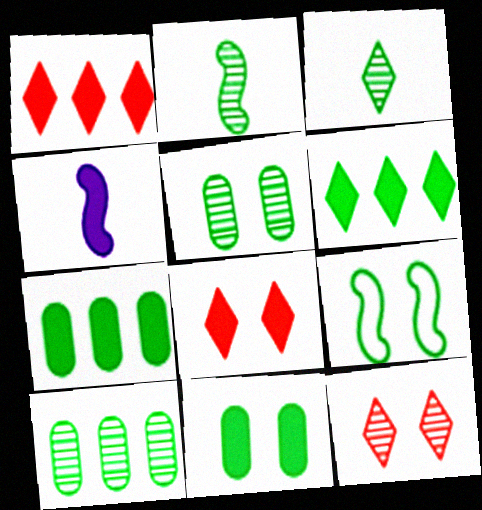[[1, 4, 11], 
[3, 7, 9], 
[4, 7, 8]]